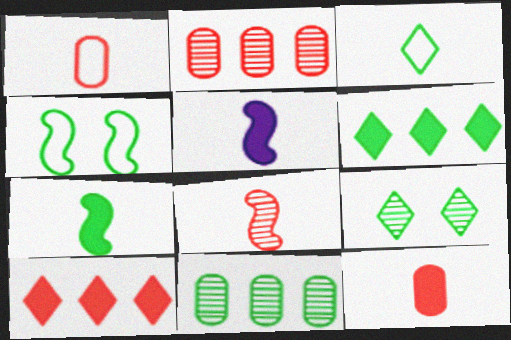[[3, 6, 9]]